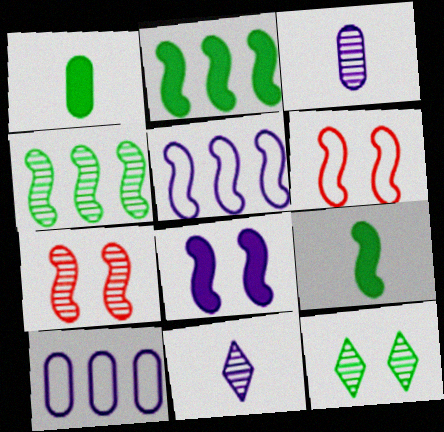[[5, 7, 9], 
[8, 10, 11]]